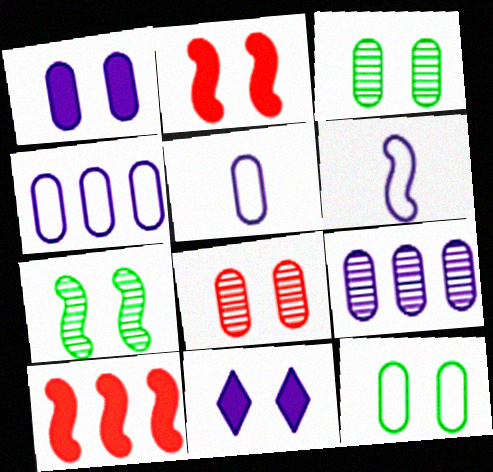[[1, 5, 9], 
[1, 8, 12], 
[6, 7, 10], 
[6, 9, 11]]